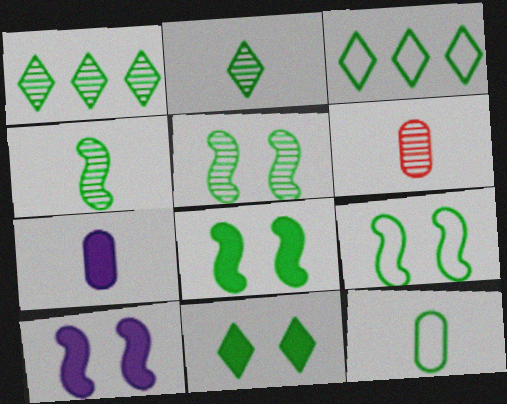[[1, 8, 12], 
[2, 3, 11], 
[3, 6, 10], 
[3, 9, 12], 
[5, 8, 9], 
[6, 7, 12]]